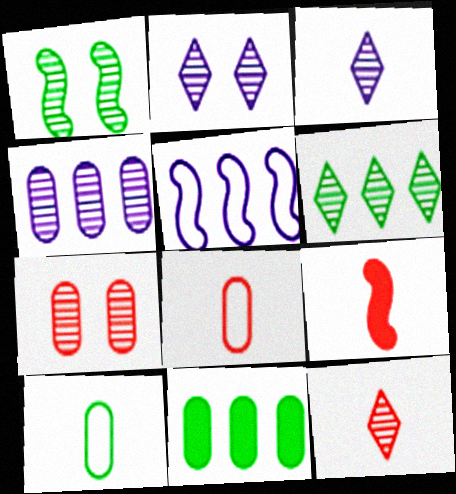[[1, 2, 7], 
[1, 4, 12], 
[1, 5, 9], 
[2, 6, 12], 
[3, 9, 10], 
[8, 9, 12]]